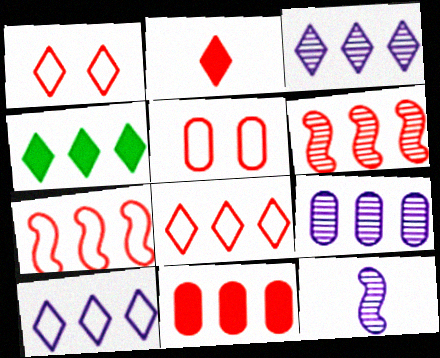[[2, 5, 6], 
[3, 4, 8], 
[4, 5, 12], 
[4, 7, 9], 
[6, 8, 11]]